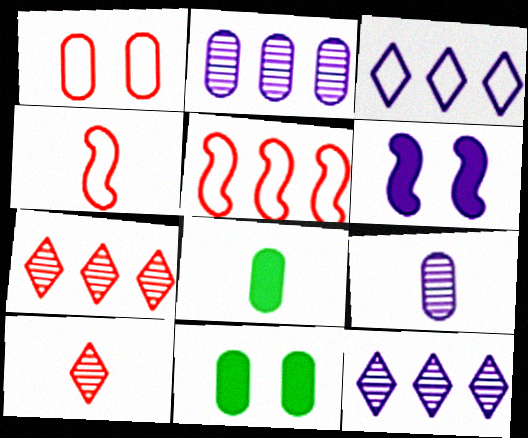[[1, 2, 8], 
[3, 6, 9], 
[4, 11, 12]]